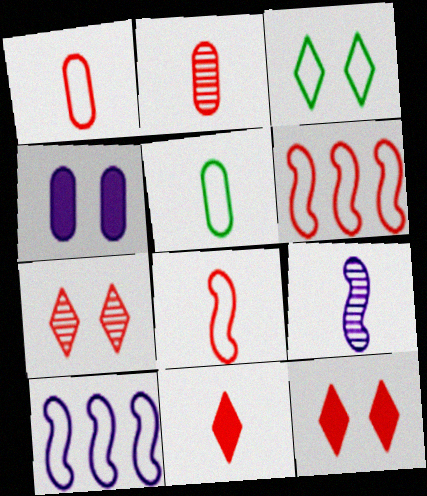[[1, 3, 10], 
[2, 6, 12], 
[2, 8, 11], 
[5, 9, 11]]